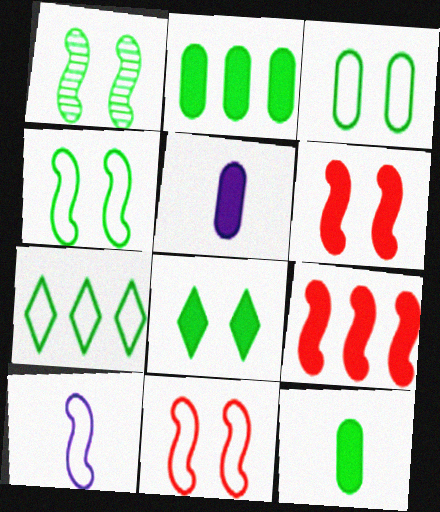[[1, 3, 8], 
[1, 7, 12], 
[1, 9, 10], 
[5, 8, 9]]